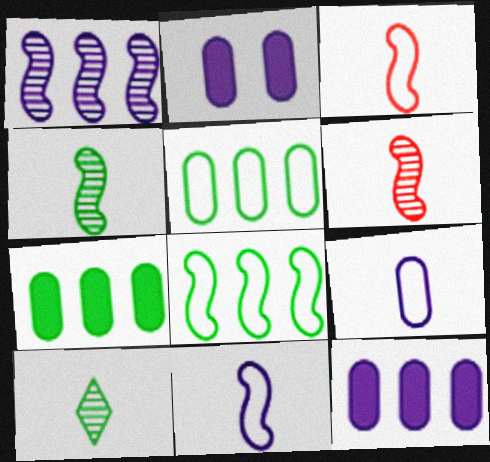[]